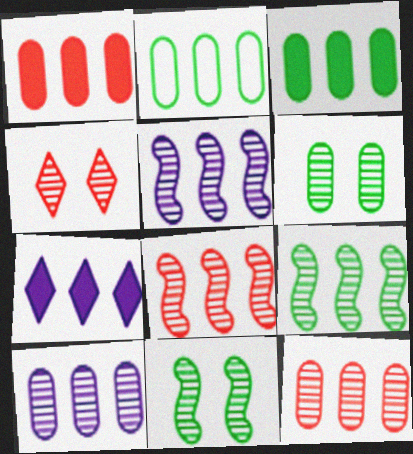[[1, 2, 10], 
[2, 7, 8], 
[5, 8, 9]]